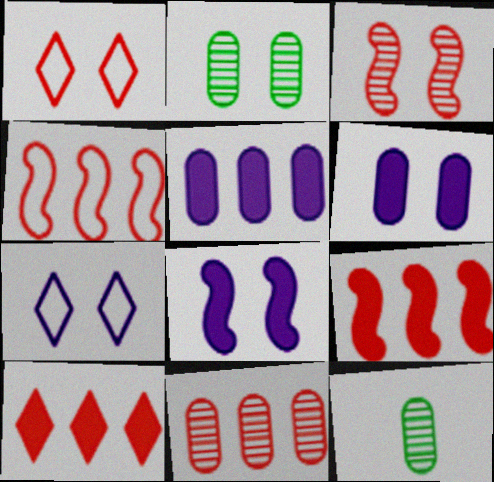[[1, 2, 8], 
[4, 10, 11], 
[7, 9, 12]]